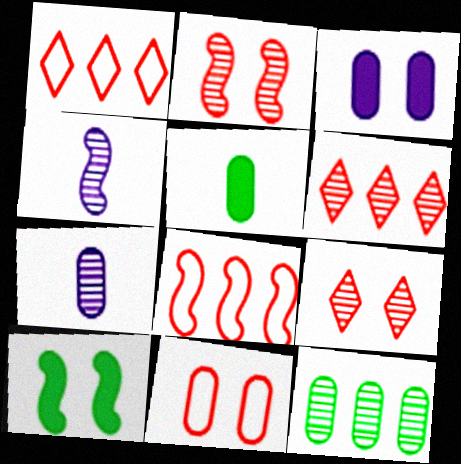[[1, 7, 10], 
[4, 8, 10], 
[4, 9, 12]]